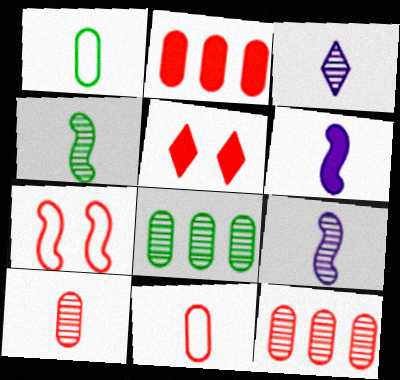[[3, 4, 10]]